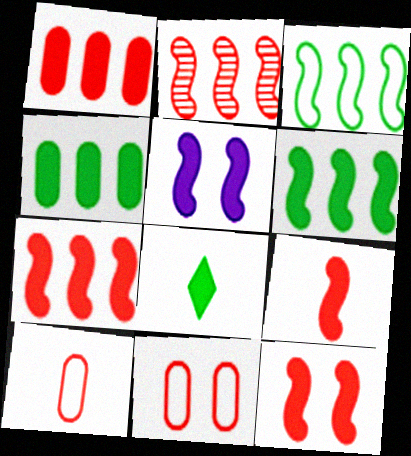[[1, 5, 8], 
[5, 6, 9], 
[7, 9, 12]]